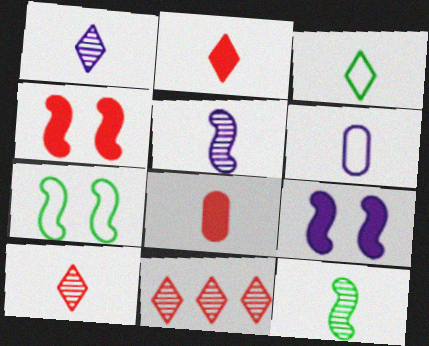[[1, 2, 3], 
[2, 6, 12], 
[3, 5, 8]]